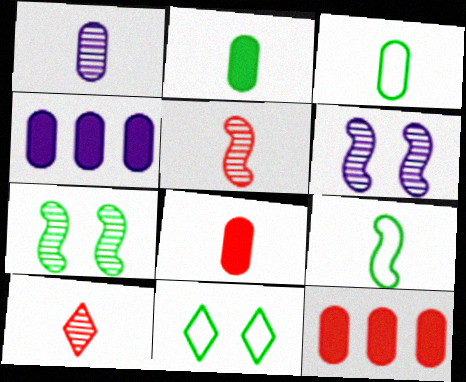[[1, 3, 8], 
[4, 5, 11]]